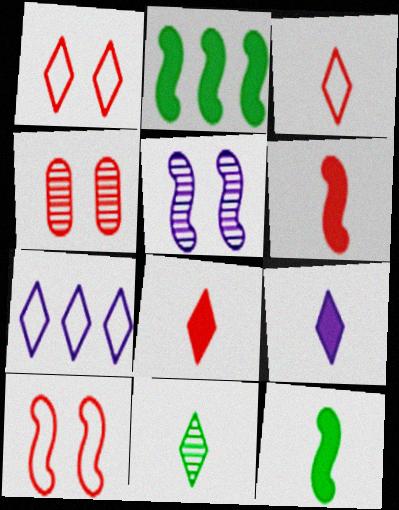[[3, 9, 11], 
[4, 7, 12]]